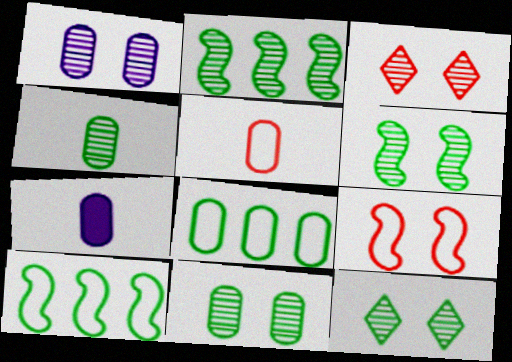[[1, 3, 6], 
[2, 4, 12], 
[3, 7, 10], 
[4, 5, 7], 
[6, 11, 12]]